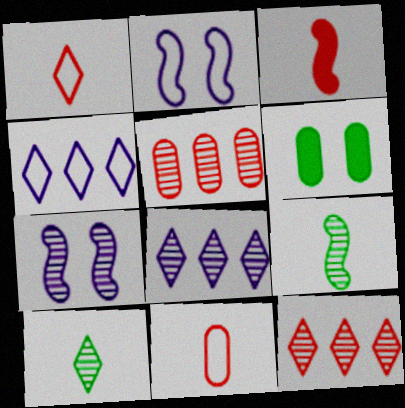[[5, 7, 10]]